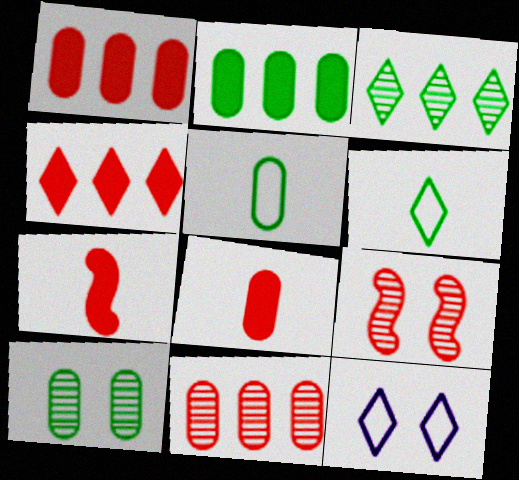[[2, 5, 10]]